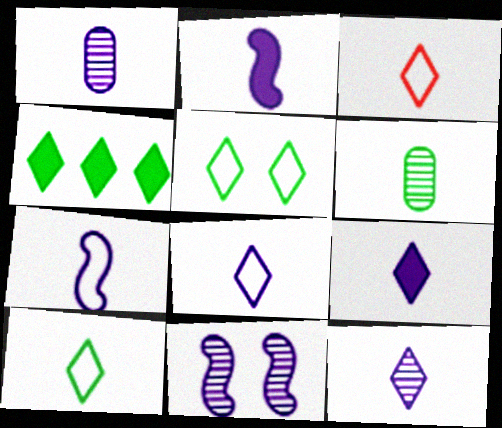[[1, 2, 8], 
[1, 7, 9], 
[2, 3, 6], 
[3, 8, 10], 
[8, 9, 12]]